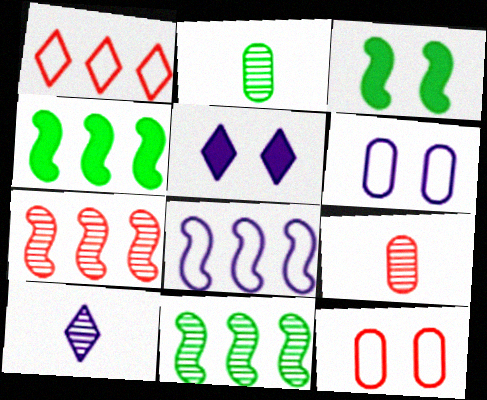[[4, 7, 8], 
[4, 10, 12]]